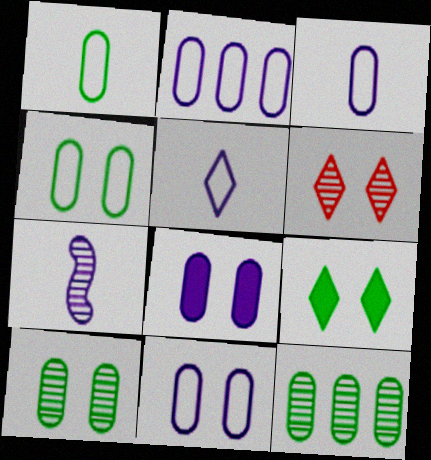[[2, 3, 11], 
[6, 7, 12]]